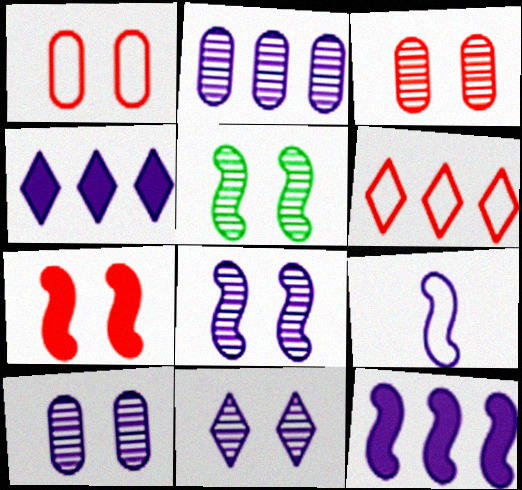[[3, 5, 11], 
[4, 9, 10], 
[8, 9, 12], 
[8, 10, 11]]